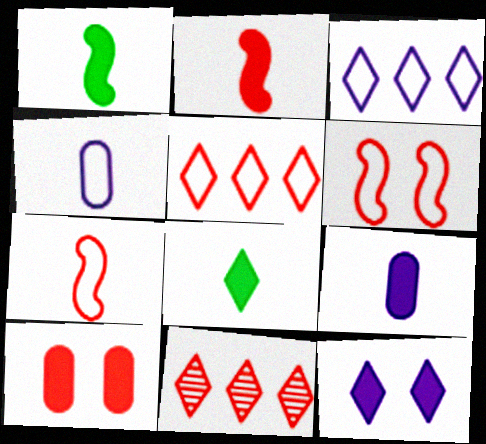[[2, 8, 9], 
[7, 10, 11]]